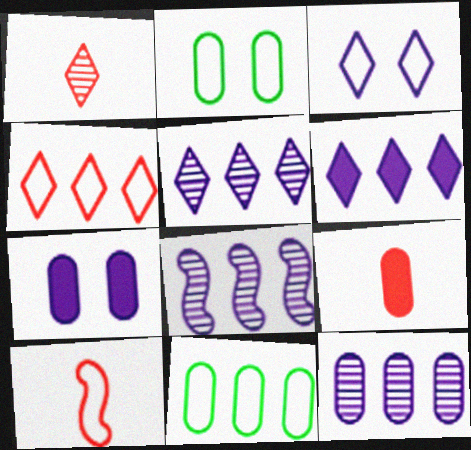[[1, 9, 10], 
[2, 9, 12], 
[3, 10, 11], 
[5, 8, 12]]